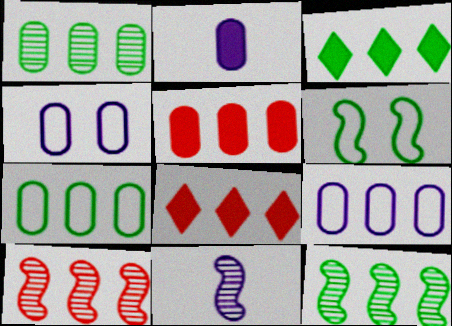[[1, 5, 9], 
[3, 7, 12], 
[3, 9, 10], 
[8, 9, 12]]